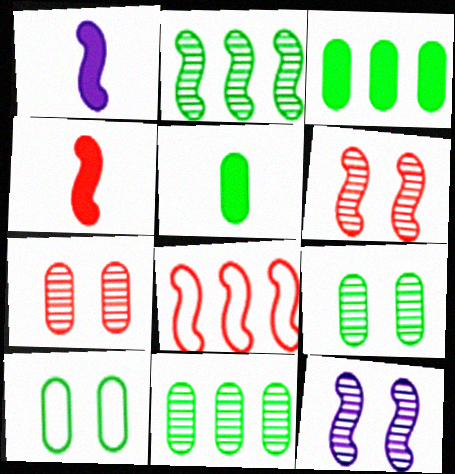[[4, 6, 8], 
[5, 10, 11]]